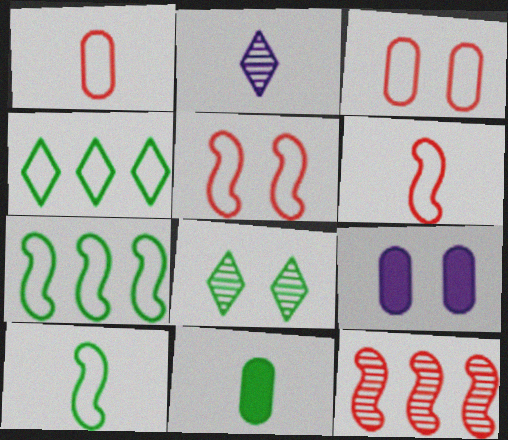[[2, 6, 11], 
[5, 8, 9], 
[7, 8, 11]]